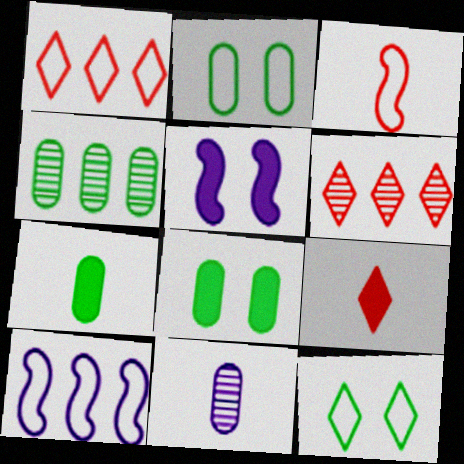[[2, 4, 7]]